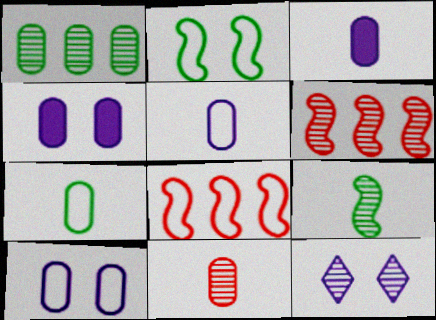[[3, 7, 11]]